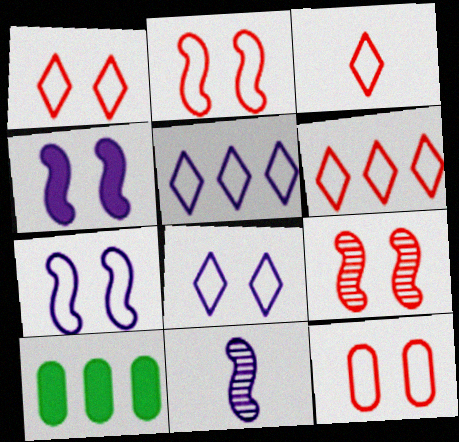[[1, 2, 12], 
[1, 3, 6], 
[1, 10, 11]]